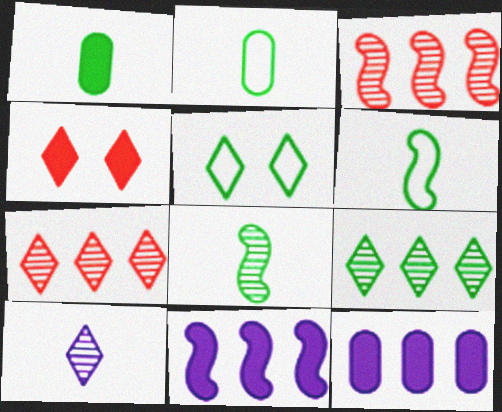[[1, 4, 11]]